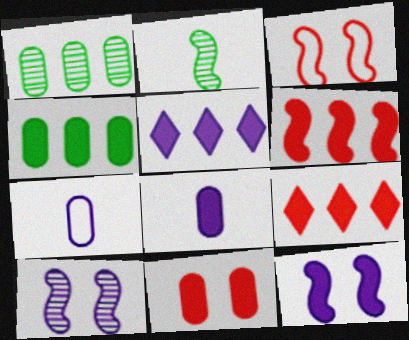[[1, 7, 11], 
[4, 5, 6], 
[4, 8, 11], 
[5, 7, 10], 
[5, 8, 12]]